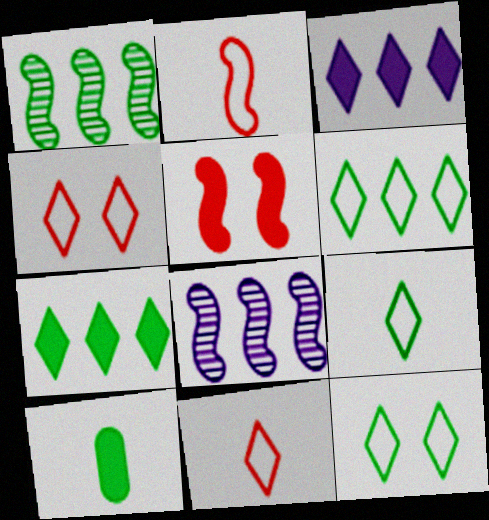[[1, 10, 12], 
[3, 5, 10], 
[4, 8, 10], 
[6, 9, 12]]